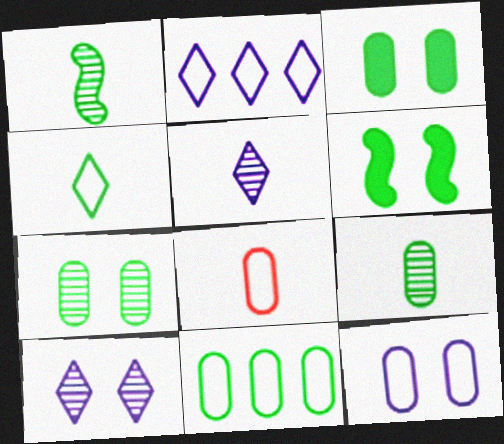[[3, 9, 11], 
[8, 11, 12]]